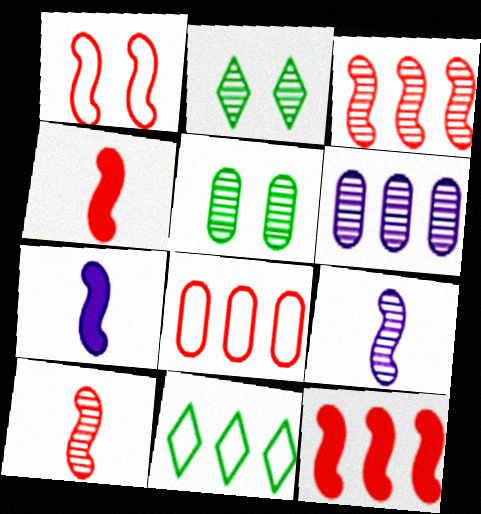[[1, 3, 4], 
[1, 10, 12], 
[2, 6, 10], 
[2, 7, 8], 
[6, 11, 12]]